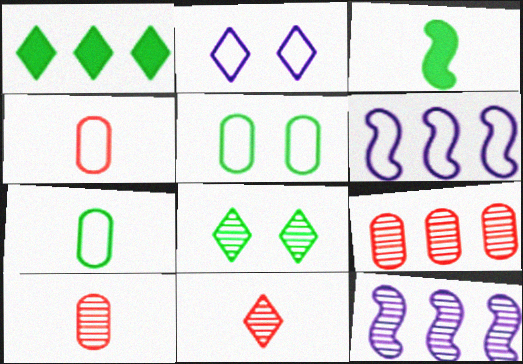[[1, 2, 11], 
[1, 6, 9], 
[2, 3, 9], 
[8, 10, 12]]